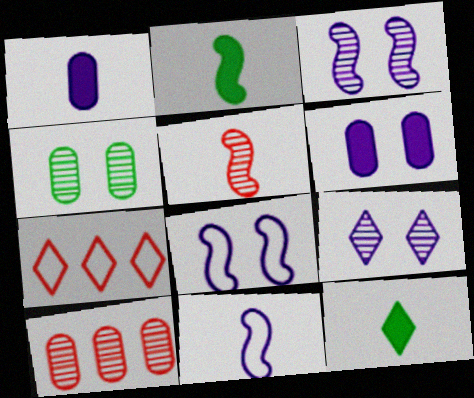[[2, 5, 11], 
[6, 8, 9], 
[7, 9, 12], 
[8, 10, 12]]